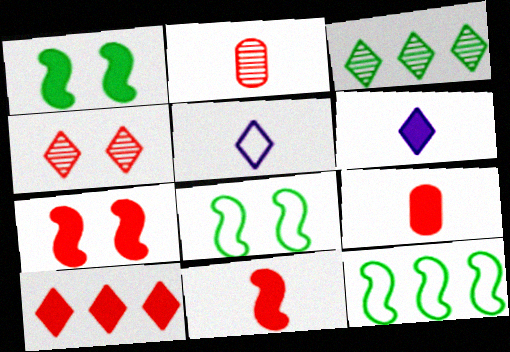[[7, 9, 10]]